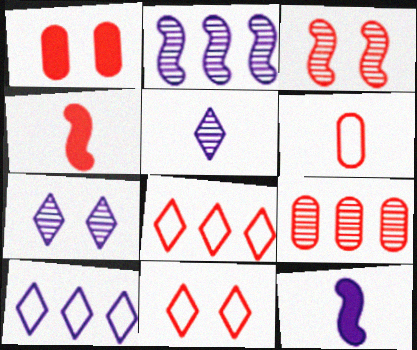[[1, 3, 11], 
[1, 6, 9], 
[4, 9, 11]]